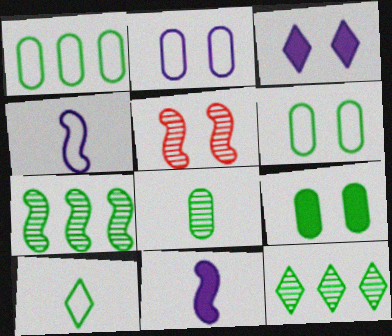[[1, 8, 9], 
[3, 5, 6], 
[7, 9, 10]]